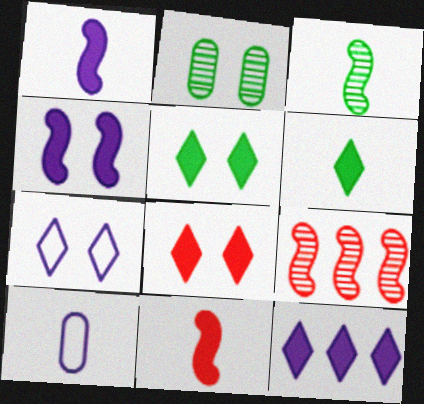[[5, 9, 10], 
[6, 8, 12]]